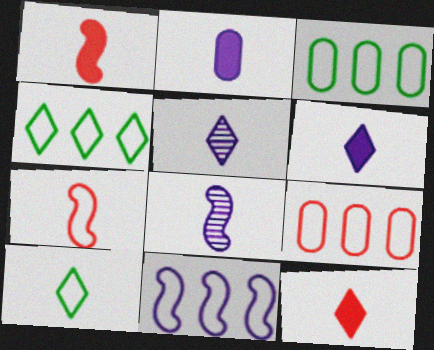[[4, 9, 11], 
[5, 10, 12]]